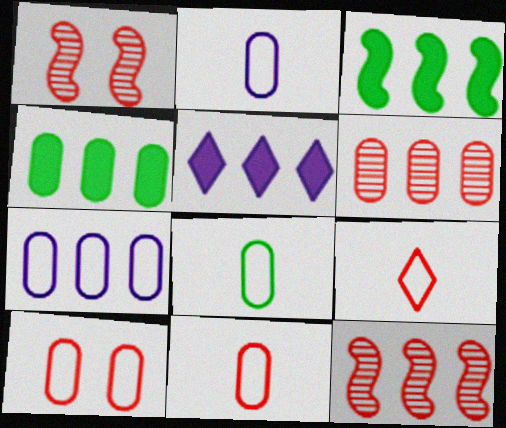[[1, 5, 8], 
[2, 8, 11], 
[4, 6, 7], 
[7, 8, 10]]